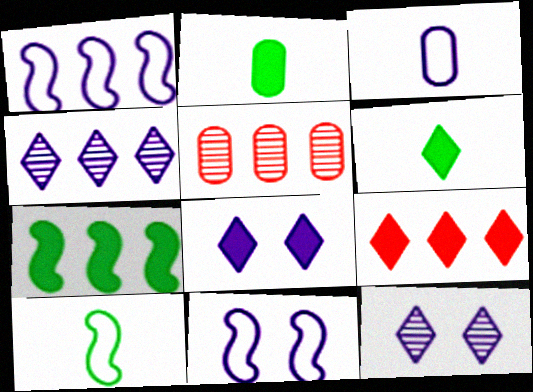[[5, 6, 11], 
[5, 8, 10], 
[6, 8, 9]]